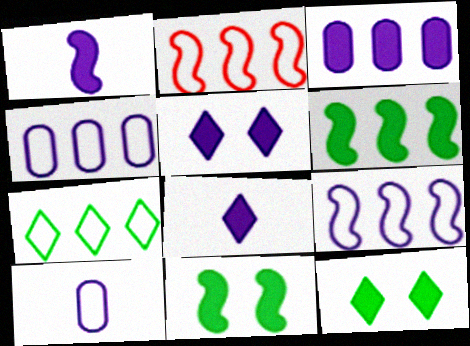[[1, 3, 5], 
[2, 4, 7]]